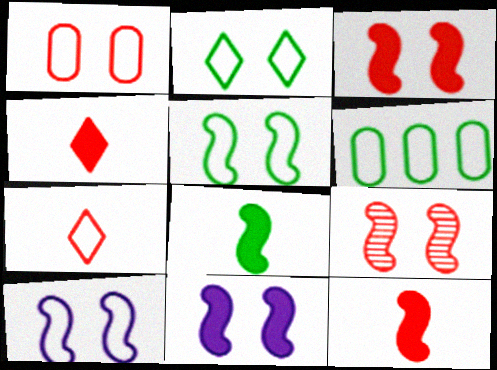[[1, 2, 10], 
[5, 9, 11], 
[6, 7, 10]]